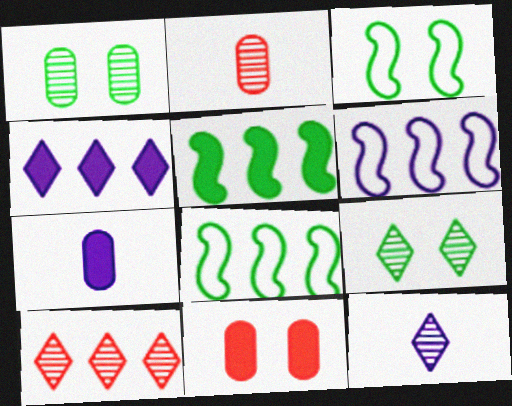[[2, 3, 4], 
[3, 7, 10], 
[8, 11, 12], 
[9, 10, 12]]